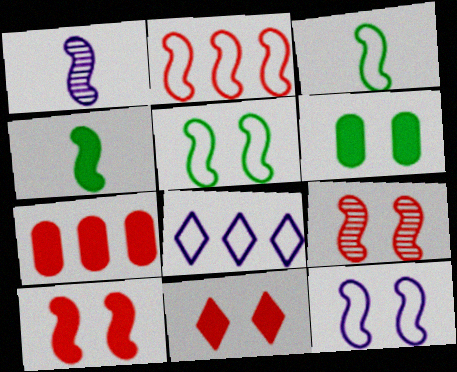[[2, 3, 12]]